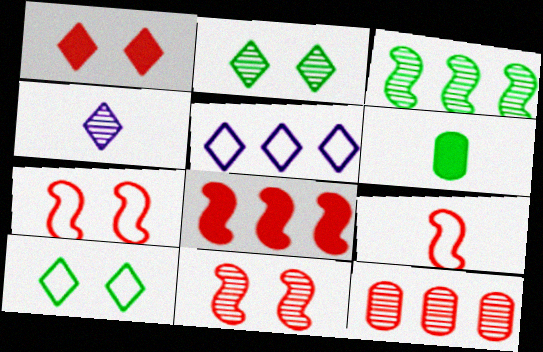[[1, 9, 12], 
[3, 6, 10], 
[4, 6, 9], 
[5, 6, 11], 
[8, 9, 11]]